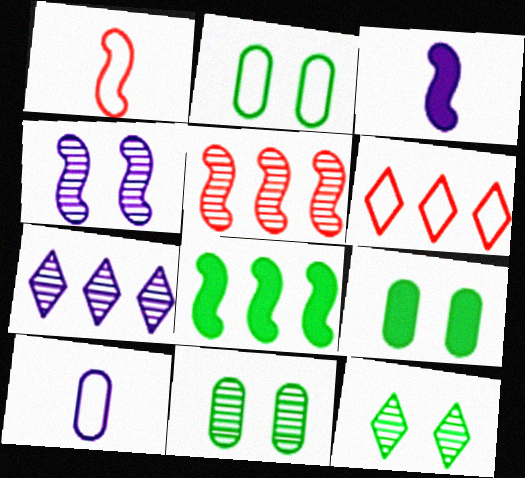[[1, 4, 8], 
[1, 7, 9], 
[2, 9, 11], 
[3, 6, 11]]